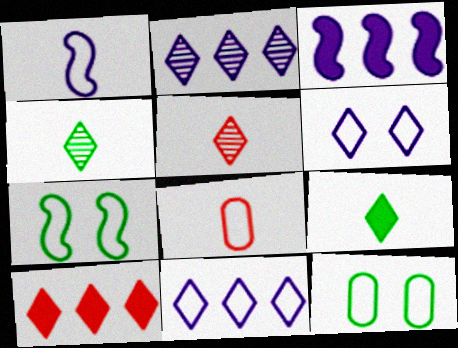[[3, 5, 12], 
[4, 6, 10], 
[7, 8, 11]]